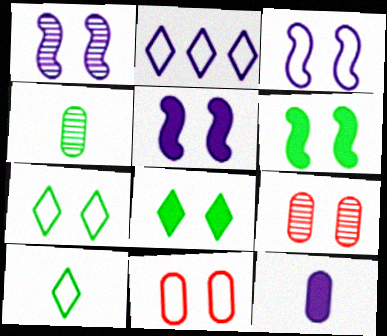[[1, 2, 12], 
[1, 3, 5], 
[1, 8, 11], 
[3, 7, 11], 
[3, 8, 9], 
[5, 7, 9]]